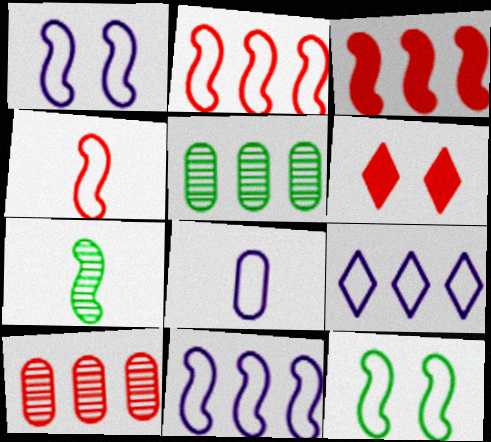[[1, 3, 7], 
[1, 8, 9], 
[3, 5, 9], 
[4, 6, 10], 
[4, 11, 12]]